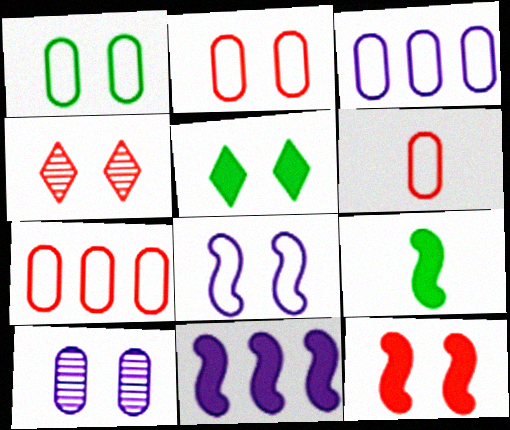[[1, 3, 6], 
[2, 4, 12], 
[2, 6, 7], 
[3, 4, 9], 
[9, 11, 12]]